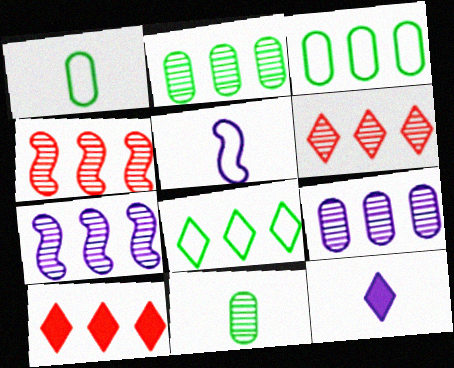[[2, 6, 7], 
[3, 7, 10]]